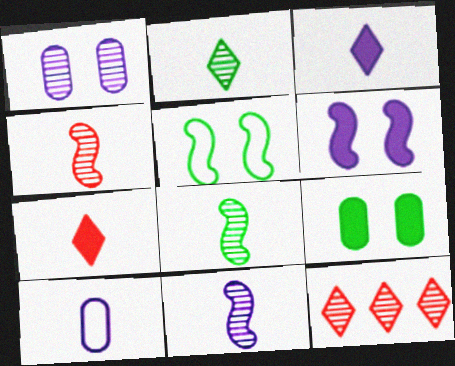[[1, 8, 12], 
[3, 10, 11], 
[4, 8, 11], 
[7, 8, 10]]